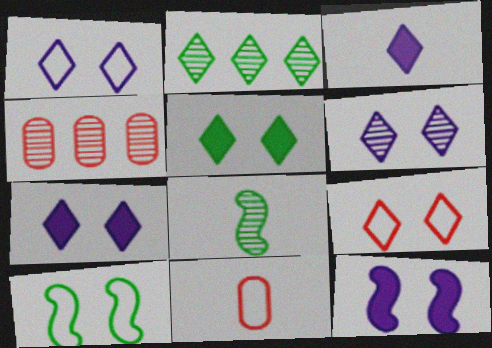[[1, 6, 7], 
[2, 3, 9], 
[2, 11, 12], 
[3, 4, 10], 
[3, 8, 11], 
[4, 6, 8], 
[5, 6, 9]]